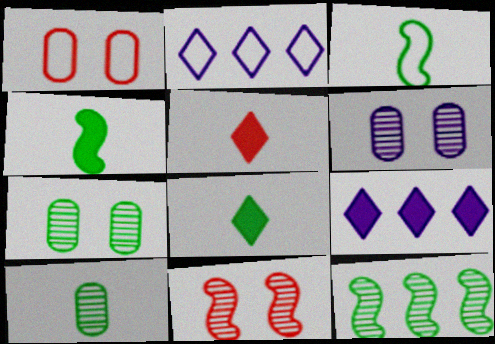[[1, 2, 3], 
[3, 8, 10]]